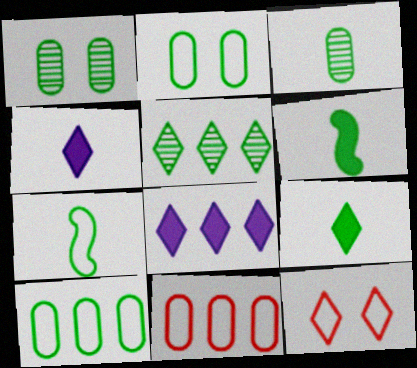[[2, 5, 6], 
[3, 7, 9], 
[4, 5, 12]]